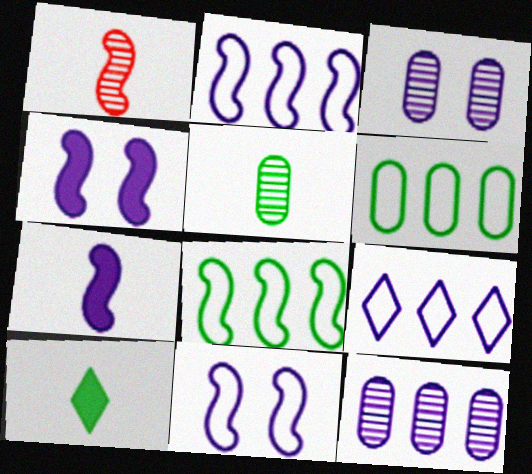[[1, 4, 8], 
[3, 7, 9]]